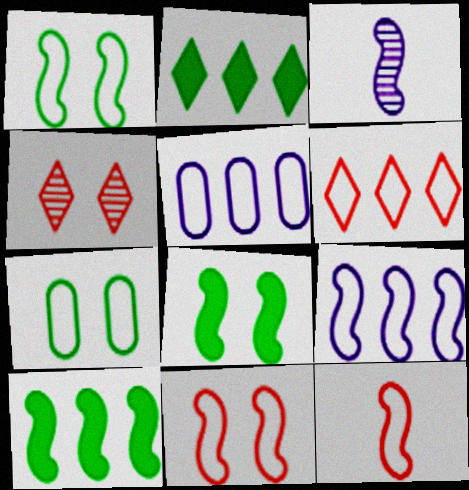[[1, 9, 12], 
[3, 10, 11]]